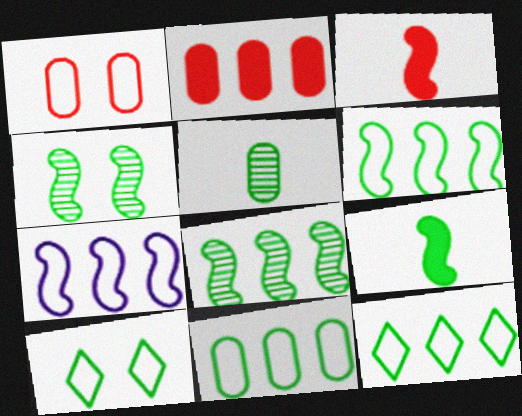[[3, 4, 7], 
[4, 6, 9], 
[6, 11, 12]]